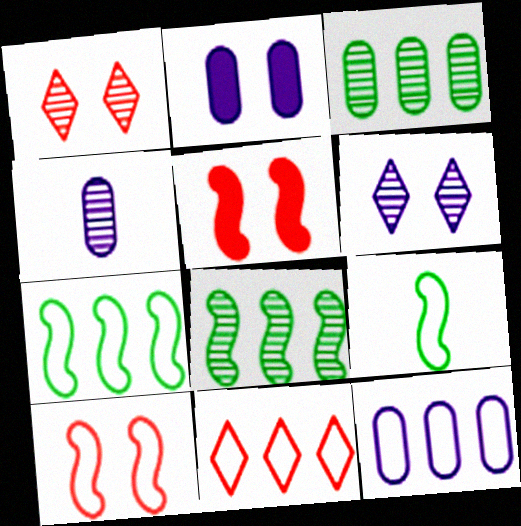[[1, 4, 8], 
[2, 4, 12], 
[7, 11, 12]]